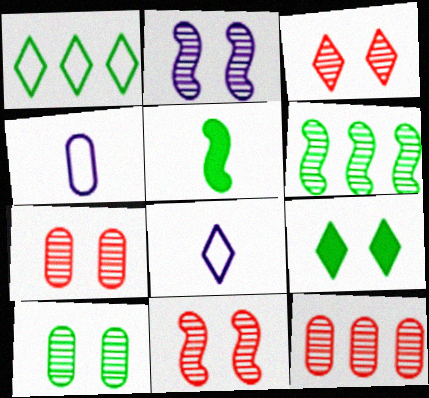[[1, 5, 10], 
[2, 3, 10], 
[3, 7, 11]]